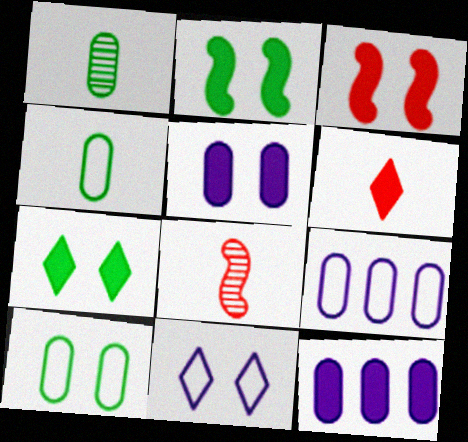[[2, 6, 12], 
[3, 5, 7], 
[7, 8, 9]]